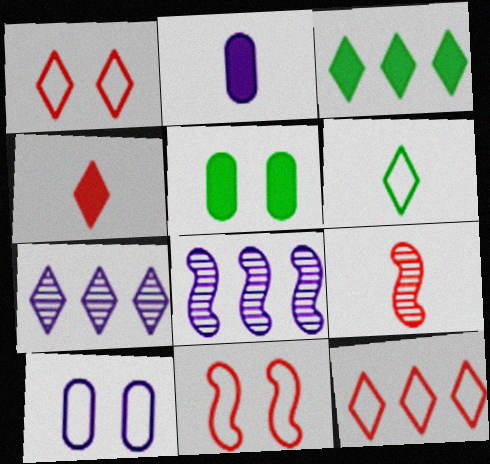[[2, 6, 9], 
[3, 7, 12], 
[3, 9, 10]]